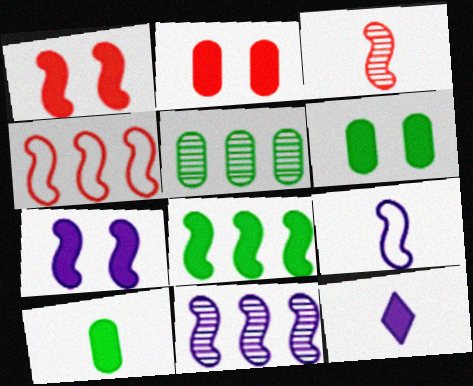[[1, 3, 4], 
[2, 8, 12], 
[4, 8, 11], 
[7, 9, 11]]